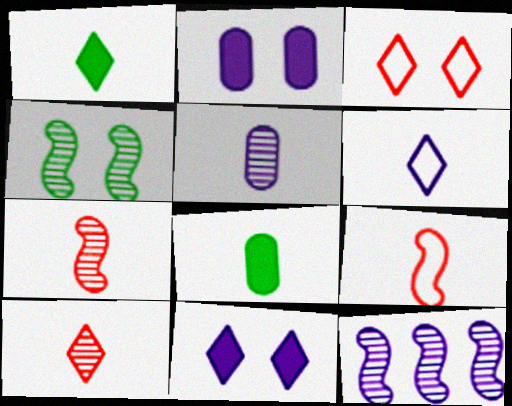[[1, 5, 9], 
[1, 6, 10], 
[2, 3, 4], 
[2, 6, 12], 
[3, 8, 12], 
[4, 7, 12], 
[6, 7, 8]]